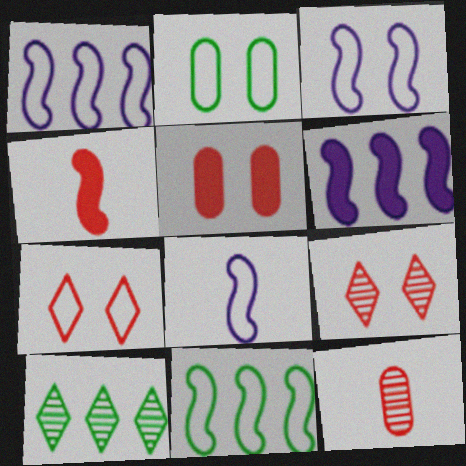[[1, 3, 8], 
[2, 3, 7], 
[5, 8, 10]]